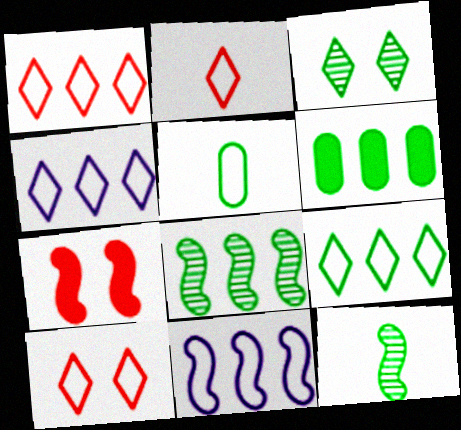[[1, 2, 10], 
[1, 4, 9], 
[5, 10, 11], 
[6, 8, 9], 
[7, 11, 12]]